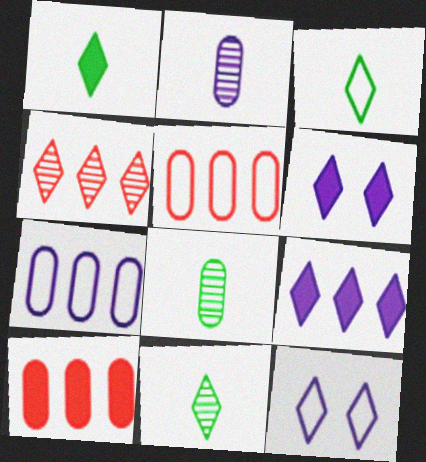[[1, 3, 11], 
[1, 4, 12], 
[3, 4, 6]]